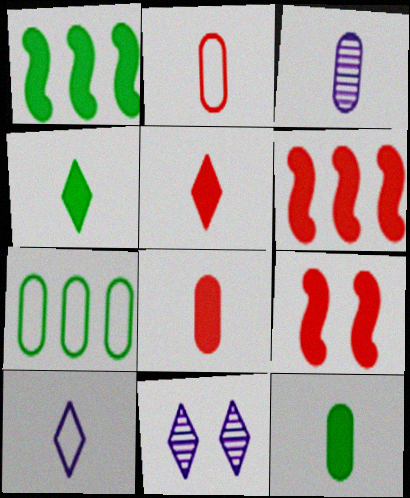[[1, 2, 11], 
[2, 3, 12]]